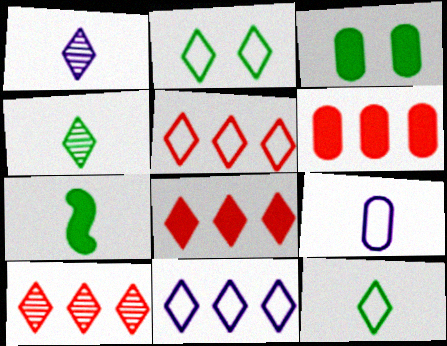[[1, 2, 8], 
[5, 8, 10]]